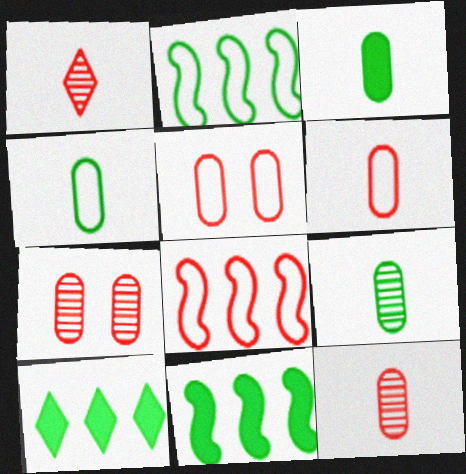[[3, 4, 9]]